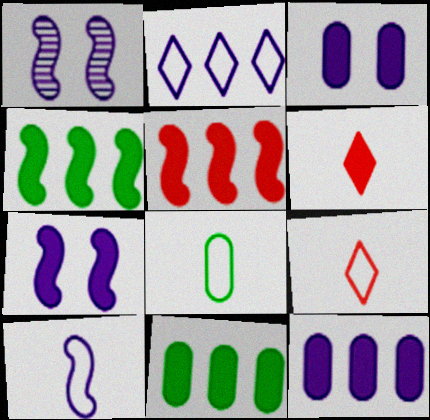[[1, 9, 11], 
[3, 4, 6], 
[6, 7, 11], 
[8, 9, 10]]